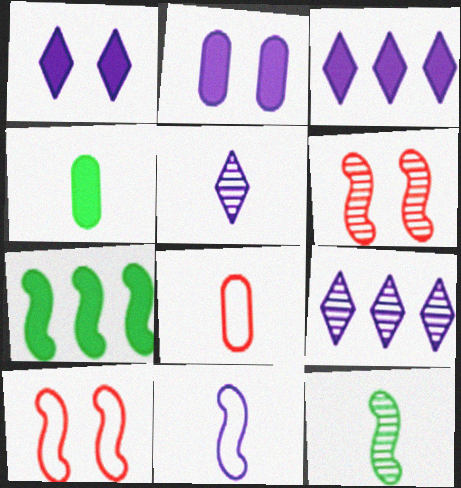[[2, 9, 11], 
[4, 9, 10], 
[6, 7, 11]]